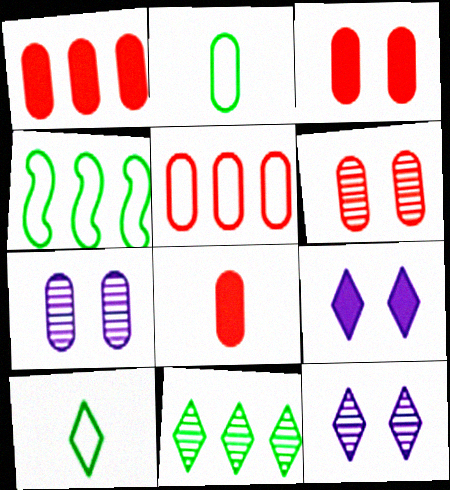[[1, 2, 7], 
[1, 3, 8], 
[4, 8, 12], 
[5, 6, 8]]